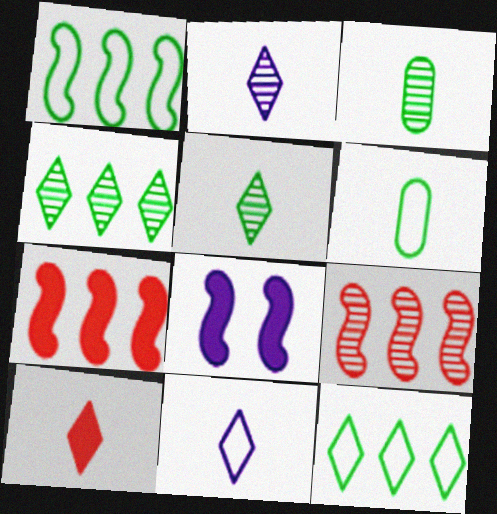[[5, 10, 11]]